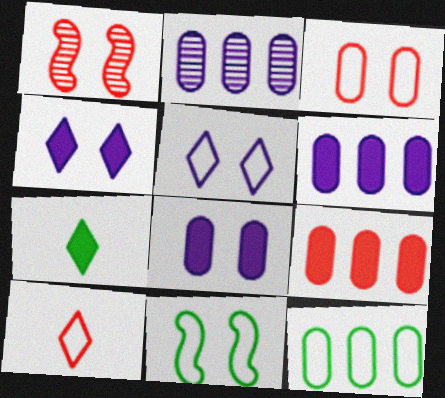[[1, 9, 10], 
[2, 9, 12], 
[3, 5, 11]]